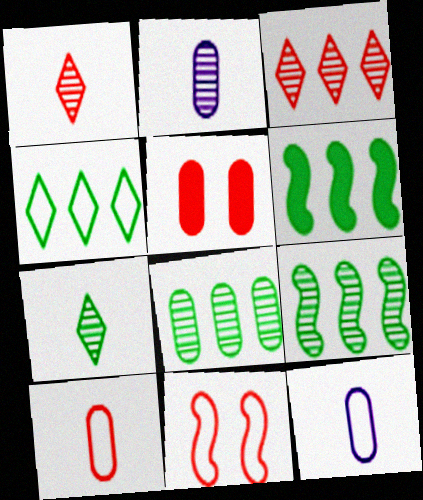[[4, 6, 8], 
[4, 11, 12], 
[5, 8, 12]]